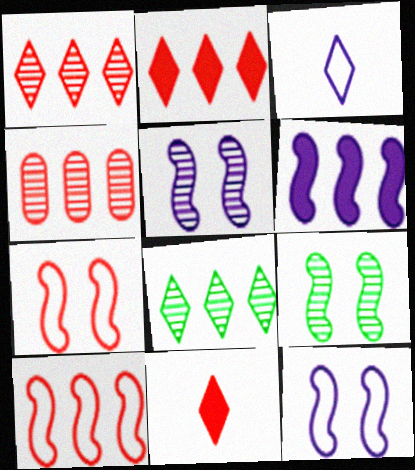[[2, 4, 10], 
[4, 7, 11]]